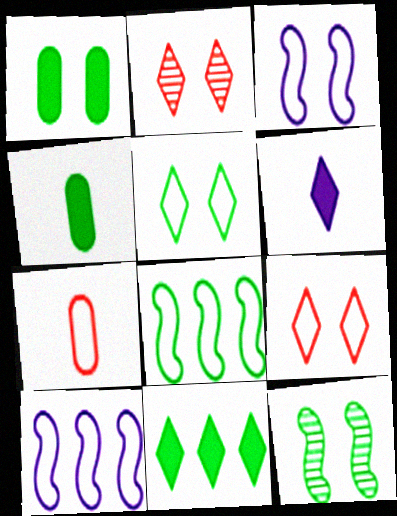[[1, 2, 3], 
[1, 5, 12], 
[2, 4, 10], 
[5, 7, 10]]